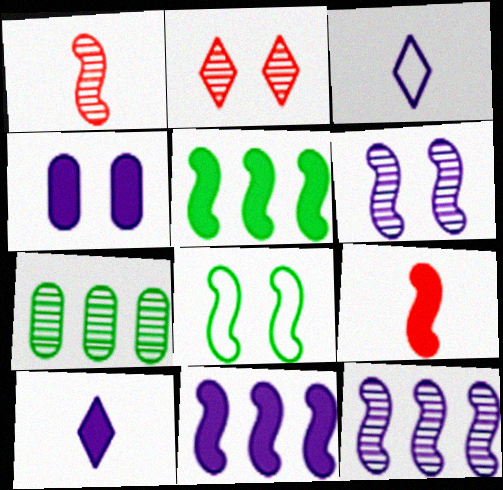[[1, 8, 11], 
[2, 4, 8], 
[3, 4, 12], 
[4, 10, 11], 
[8, 9, 12]]